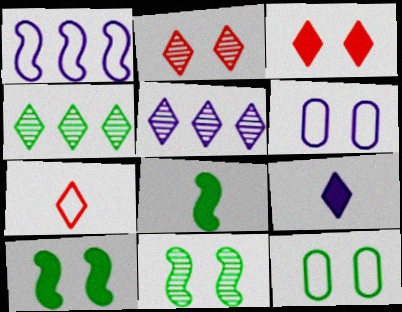[[1, 7, 12], 
[2, 6, 10], 
[3, 6, 11], 
[4, 8, 12]]